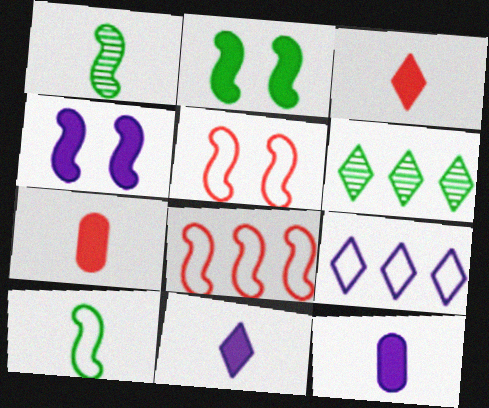[[1, 4, 8], 
[5, 6, 12]]